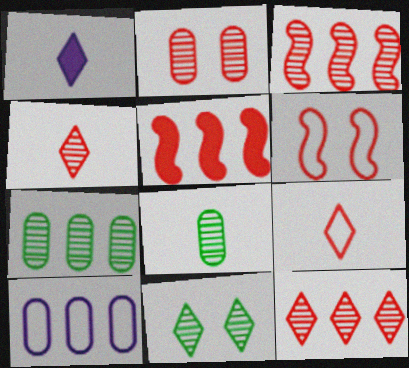[[1, 6, 7], 
[2, 3, 4], 
[2, 5, 9]]